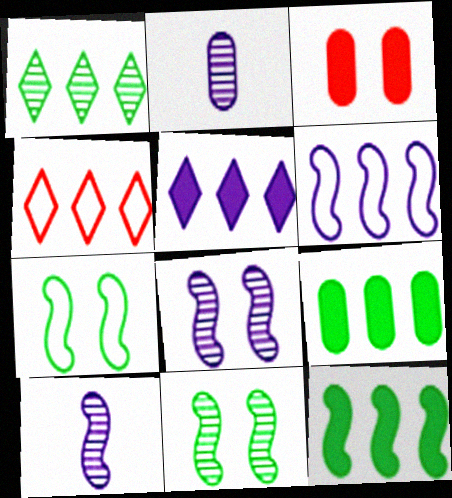[[1, 4, 5]]